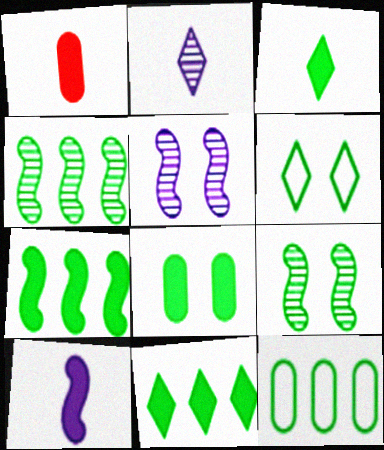[[1, 3, 10], 
[3, 7, 8], 
[3, 9, 12], 
[4, 11, 12], 
[6, 8, 9]]